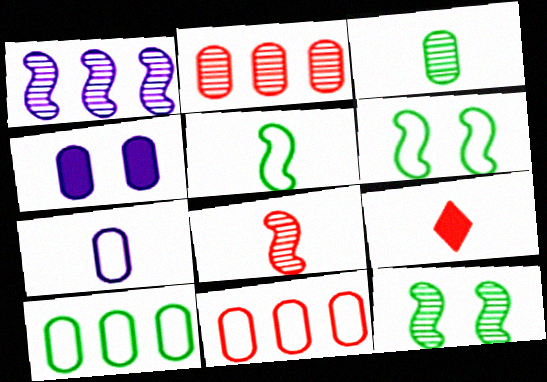[[1, 8, 12], 
[3, 4, 11]]